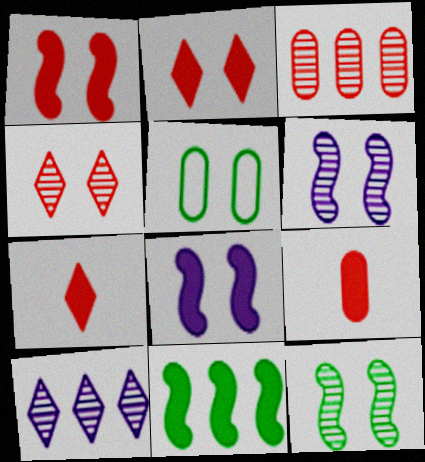[[2, 5, 6], 
[4, 5, 8]]